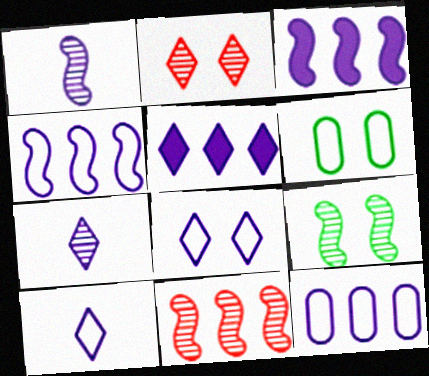[[1, 9, 11], 
[5, 7, 8]]